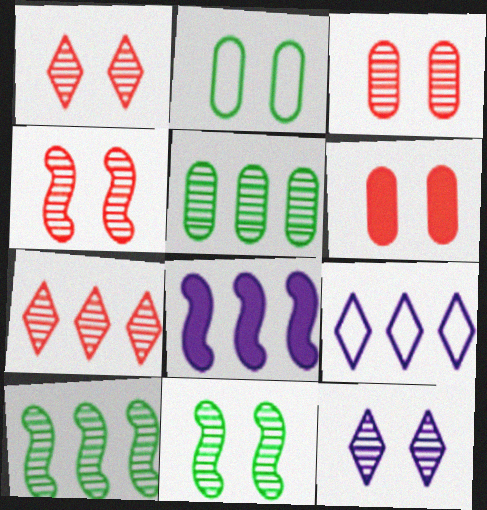[[1, 3, 4], 
[3, 11, 12]]